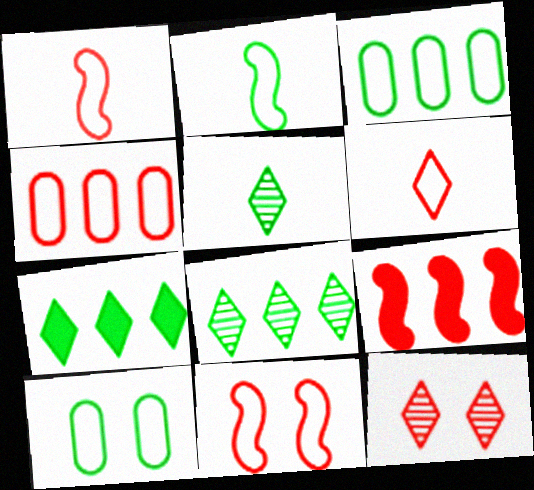[[4, 6, 11]]